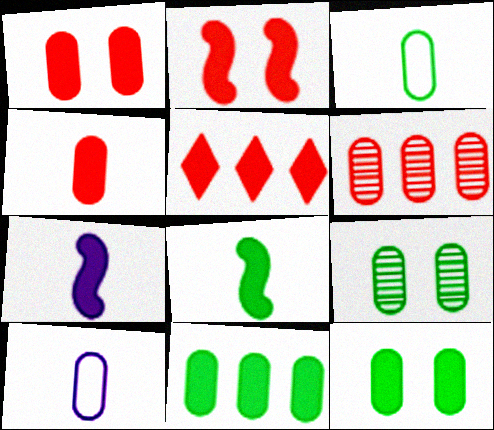[[2, 4, 5], 
[3, 9, 11], 
[5, 7, 12], 
[6, 10, 12]]